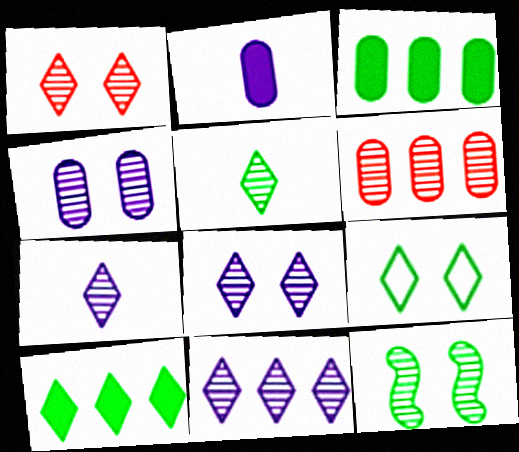[[1, 4, 12], 
[1, 5, 11], 
[5, 9, 10], 
[6, 7, 12], 
[7, 8, 11]]